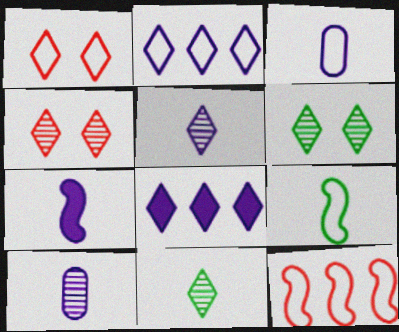[[1, 8, 11], 
[3, 5, 7]]